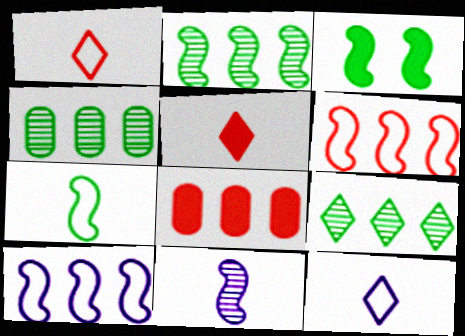[[2, 3, 7], 
[2, 4, 9], 
[3, 6, 11], 
[8, 9, 10]]